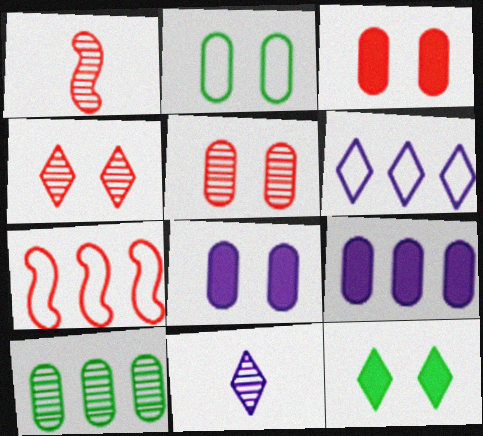[[2, 5, 8]]